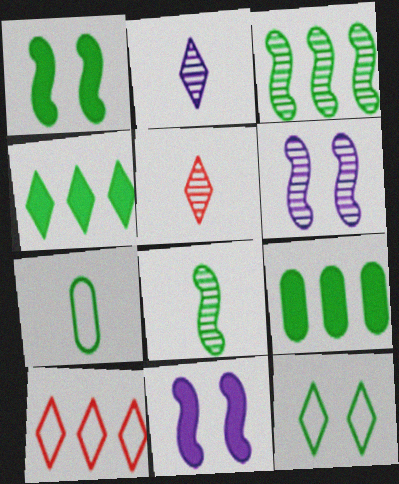[[8, 9, 12]]